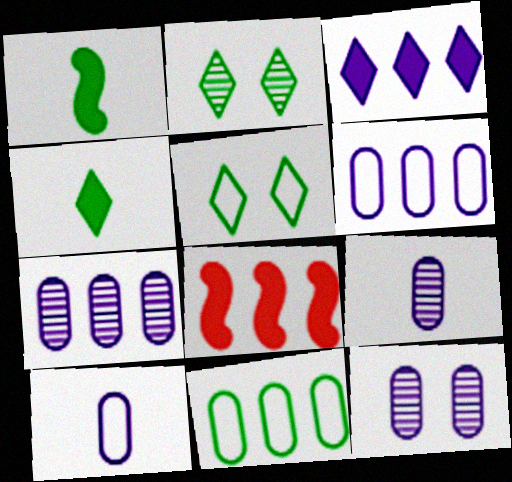[[1, 2, 11], 
[2, 8, 10], 
[5, 8, 9], 
[7, 9, 12]]